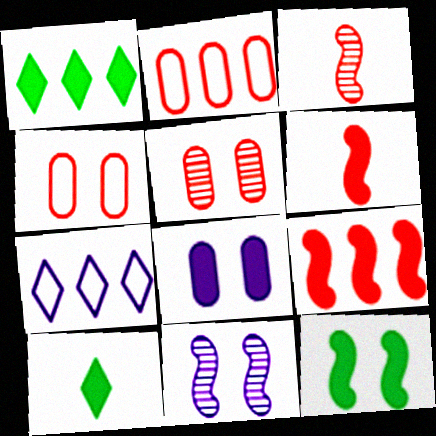[[1, 6, 8], 
[2, 10, 11], 
[8, 9, 10]]